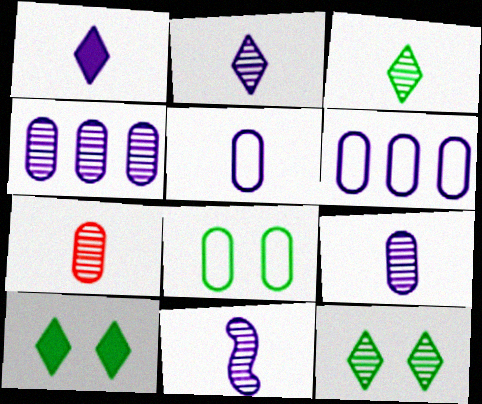[[1, 5, 11], 
[2, 9, 11], 
[3, 7, 11]]